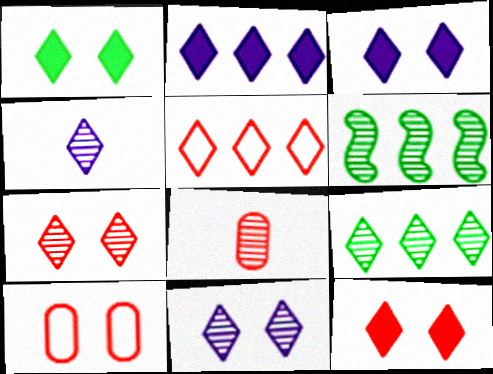[[1, 3, 12], 
[1, 4, 5], 
[2, 5, 9], 
[4, 7, 9], 
[6, 8, 11]]